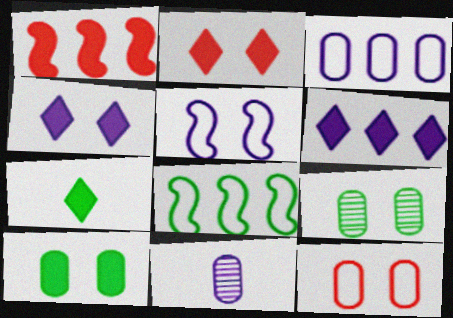[[2, 5, 9], 
[2, 6, 7], 
[2, 8, 11], 
[5, 6, 11], 
[7, 8, 9]]